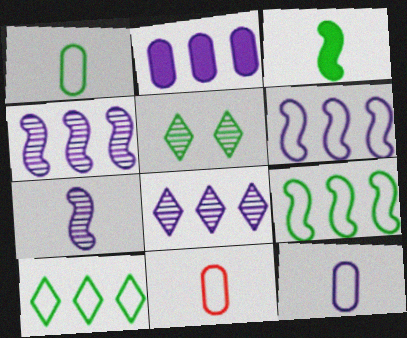[[1, 11, 12], 
[2, 6, 8]]